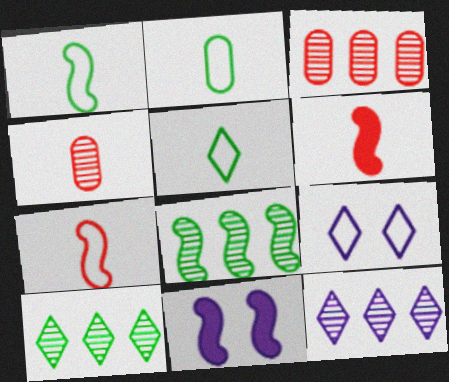[[1, 2, 5], 
[3, 5, 11], 
[3, 8, 12], 
[7, 8, 11]]